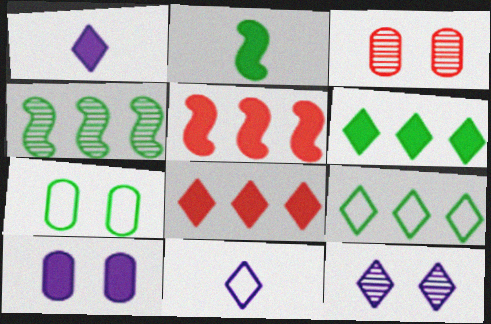[[2, 8, 10], 
[3, 7, 10]]